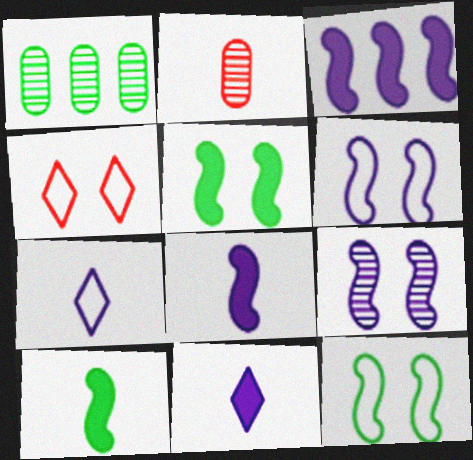[[1, 4, 8], 
[2, 7, 10]]